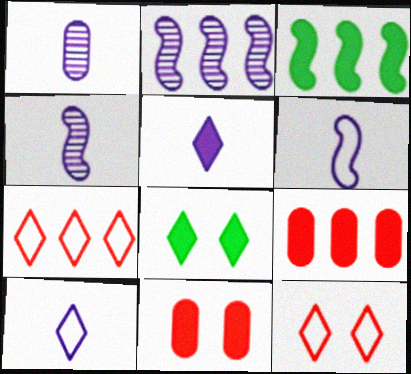[[1, 3, 12], 
[1, 5, 6], 
[3, 5, 11]]